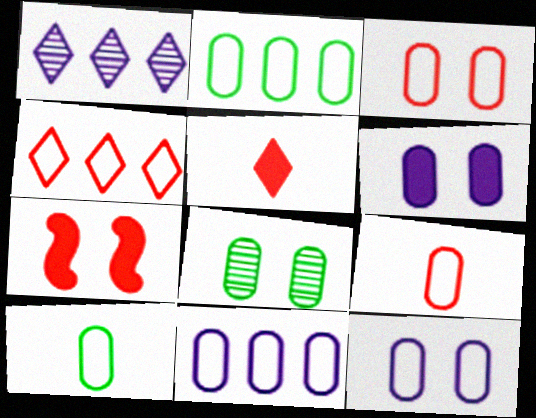[[1, 7, 10], 
[2, 9, 12], 
[3, 6, 8], 
[3, 10, 11]]